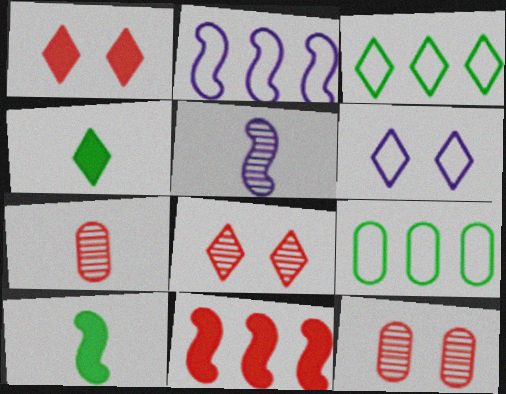[[1, 5, 9], 
[2, 4, 12]]